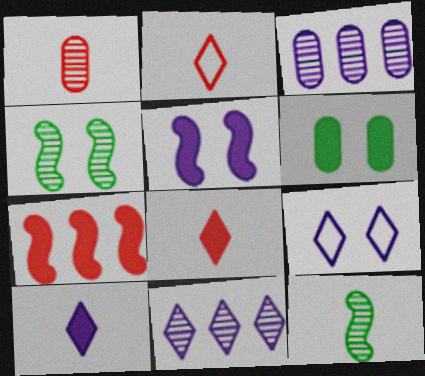[[1, 4, 11], 
[6, 7, 10], 
[9, 10, 11]]